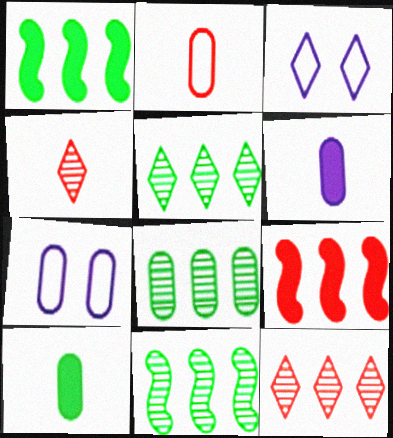[[1, 4, 7], 
[5, 8, 11]]